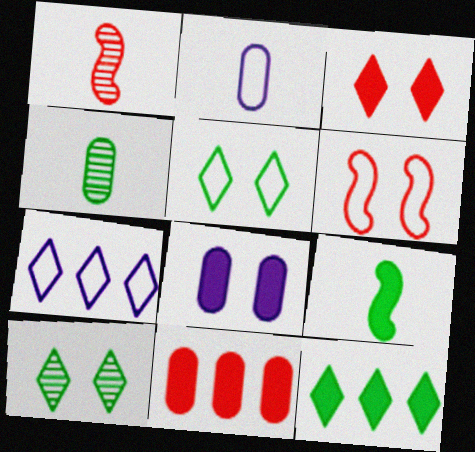[[6, 8, 10]]